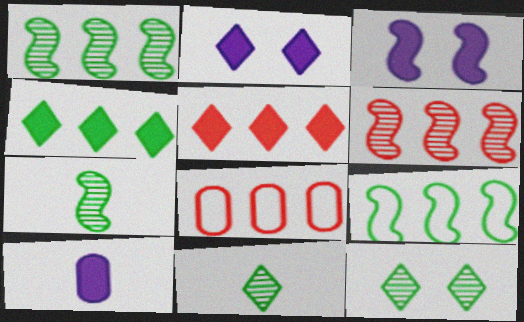[[2, 7, 8], 
[3, 8, 11], 
[5, 6, 8]]